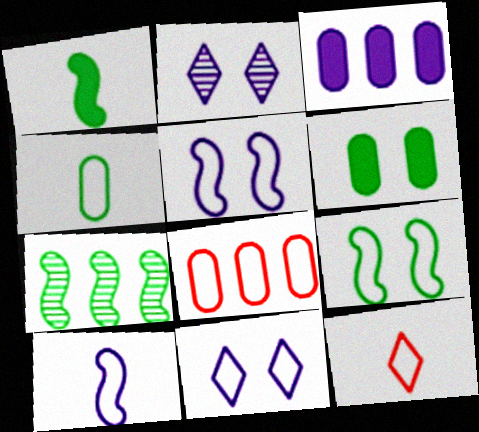[[1, 2, 8], 
[1, 7, 9], 
[2, 3, 10], 
[4, 10, 12]]